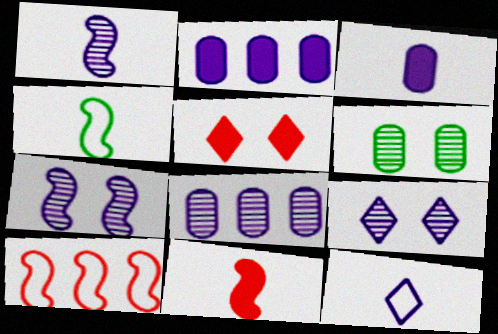[[1, 3, 12], 
[1, 4, 11], 
[1, 8, 9], 
[2, 7, 12], 
[4, 5, 8]]